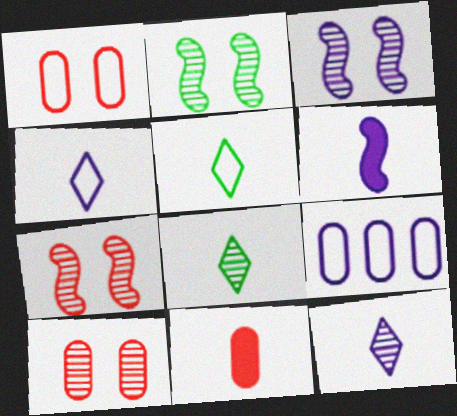[[2, 3, 7]]